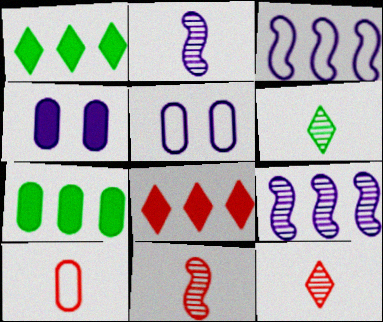[[1, 5, 11]]